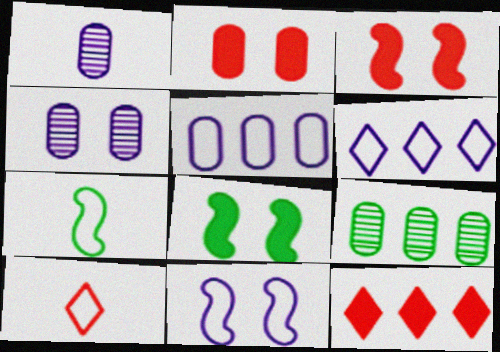[[4, 7, 12]]